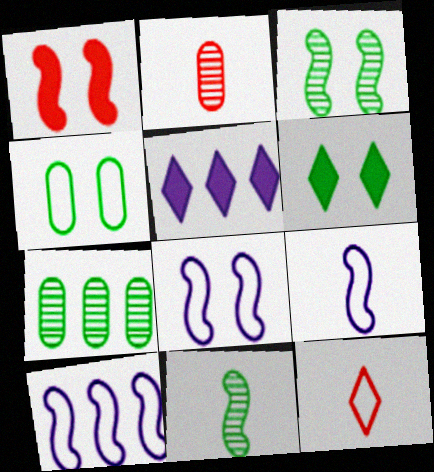[[1, 3, 8], 
[1, 10, 11], 
[2, 6, 10], 
[3, 4, 6], 
[4, 10, 12], 
[8, 9, 10]]